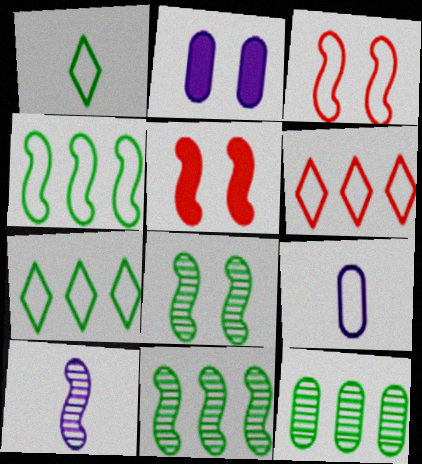[[3, 7, 9], 
[4, 5, 10]]